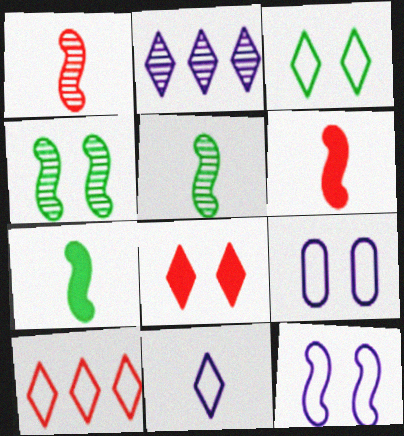[[3, 10, 11], 
[4, 8, 9]]